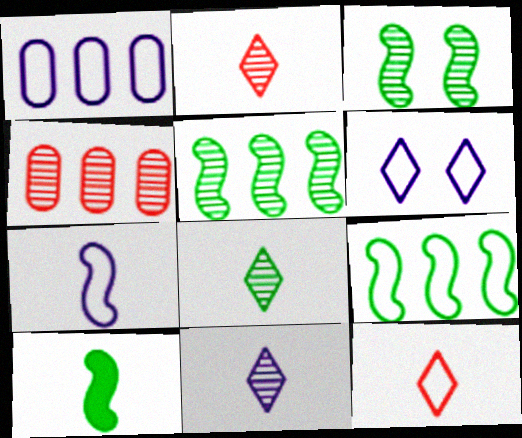[[1, 6, 7], 
[2, 8, 11], 
[3, 4, 11], 
[3, 9, 10], 
[4, 6, 10]]